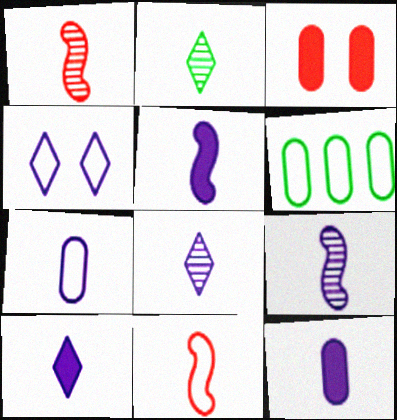[[2, 11, 12], 
[4, 6, 11], 
[5, 7, 8], 
[5, 10, 12], 
[7, 9, 10]]